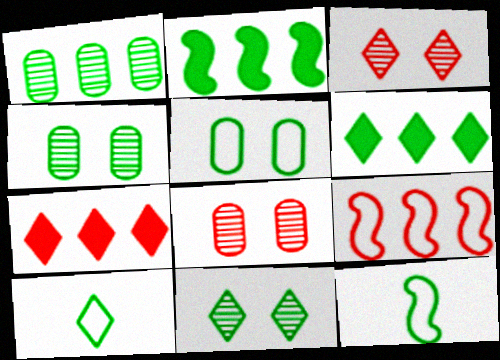[[2, 4, 10], 
[4, 6, 12], 
[6, 10, 11]]